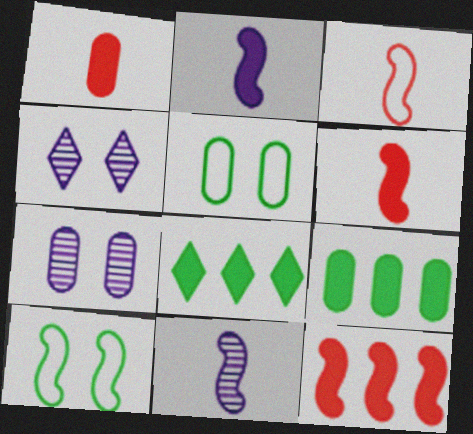[[3, 4, 9], 
[3, 7, 8], 
[10, 11, 12]]